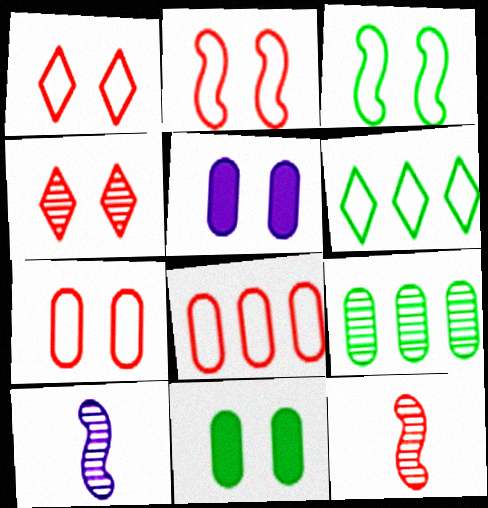[[1, 2, 7], 
[3, 4, 5], 
[4, 9, 10], 
[5, 6, 12]]